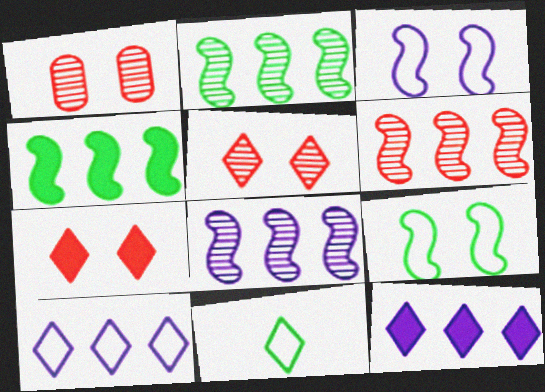[[2, 6, 8], 
[5, 11, 12]]